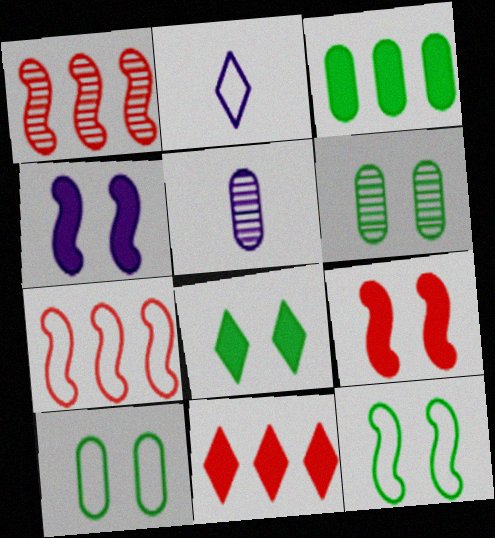[[2, 7, 10], 
[5, 7, 8], 
[5, 11, 12], 
[6, 8, 12]]